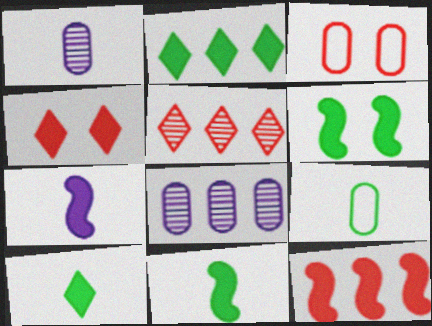[[6, 7, 12]]